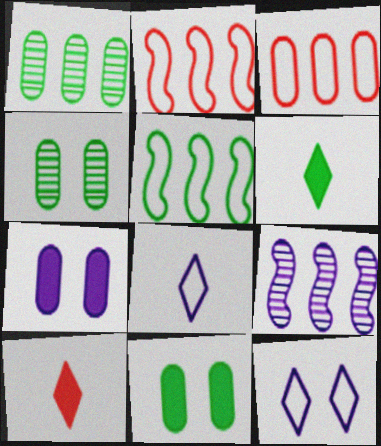[[4, 5, 6], 
[7, 8, 9]]